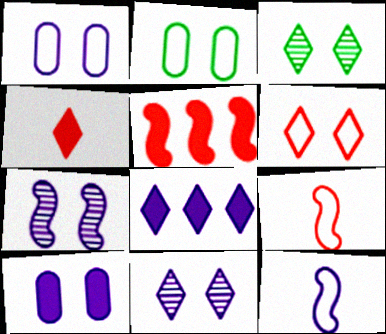[]